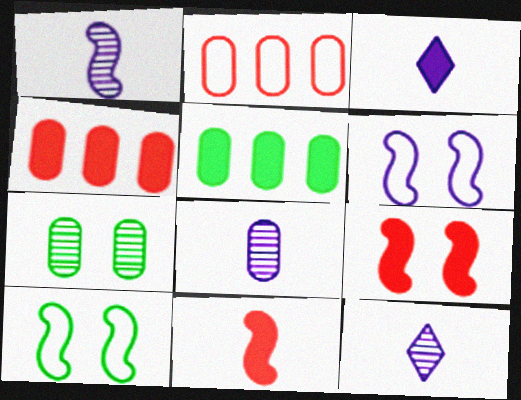[[1, 8, 12], 
[3, 5, 9], 
[4, 10, 12]]